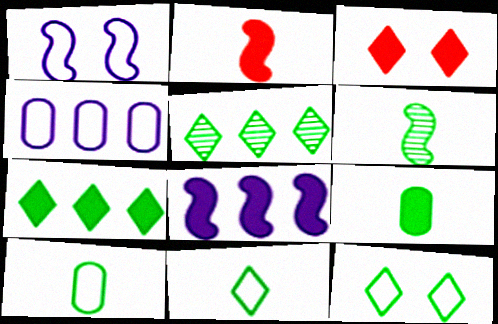[[3, 4, 6], 
[3, 8, 9], 
[6, 9, 11]]